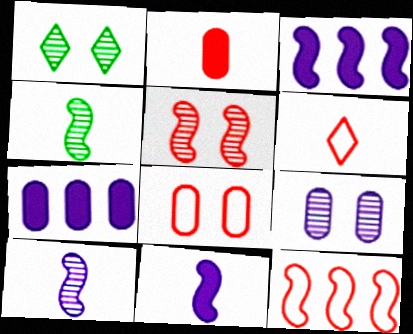[[1, 5, 9], 
[6, 8, 12]]